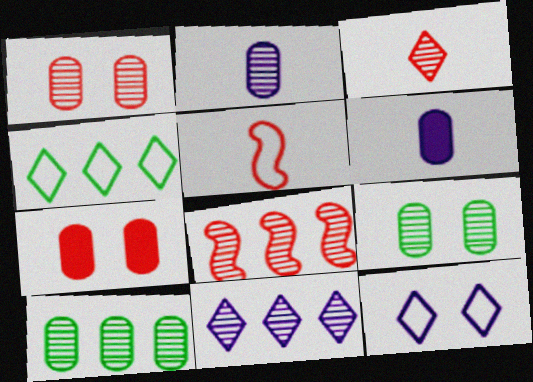[[1, 2, 10], 
[1, 3, 8], 
[8, 10, 11]]